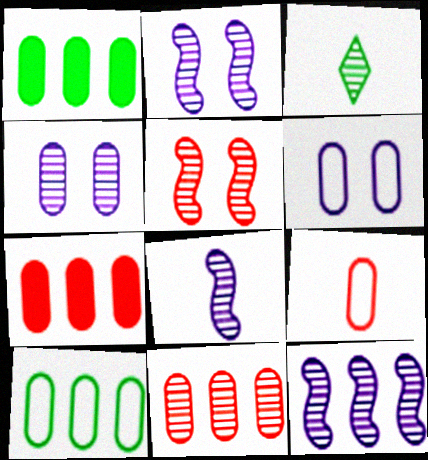[[1, 4, 9], 
[2, 3, 11], 
[2, 8, 12], 
[6, 9, 10]]